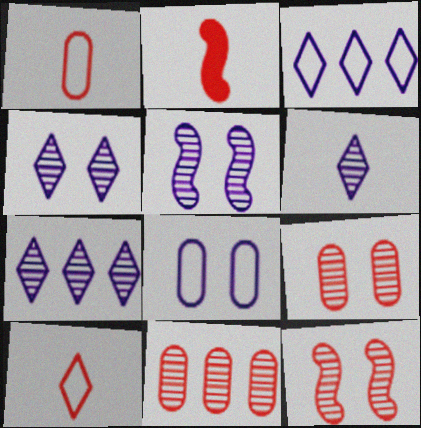[[4, 6, 7]]